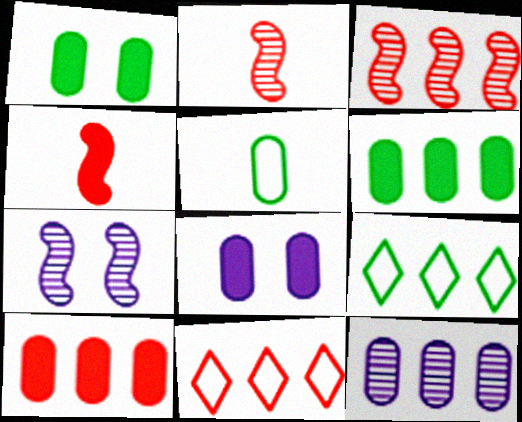[[2, 8, 9], 
[3, 10, 11]]